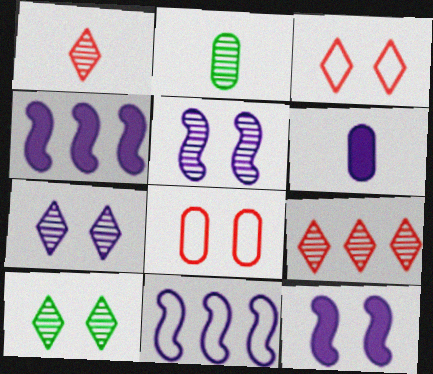[[2, 3, 4], 
[2, 5, 9], 
[6, 7, 11], 
[8, 10, 12]]